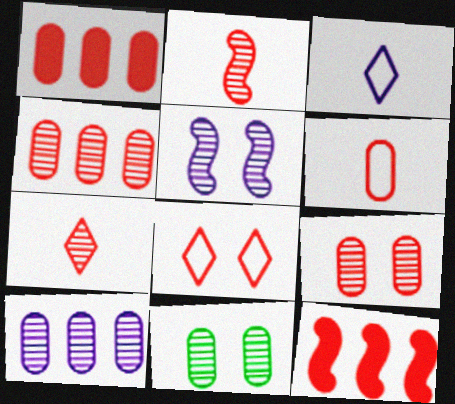[[1, 2, 8], 
[1, 6, 9], 
[3, 11, 12]]